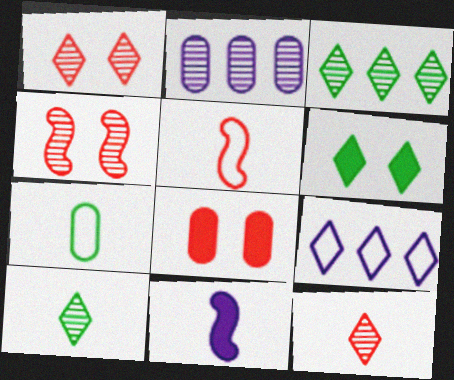[[2, 4, 10], 
[2, 5, 6], 
[2, 7, 8], 
[6, 9, 12], 
[7, 11, 12]]